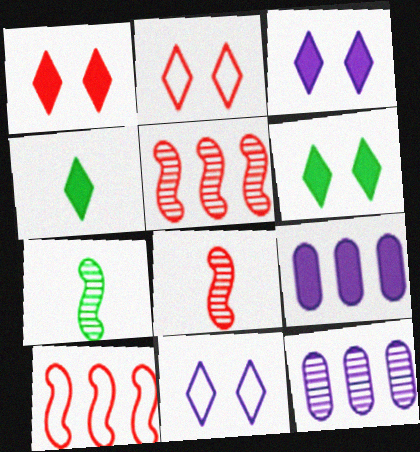[[1, 3, 6], 
[2, 7, 9]]